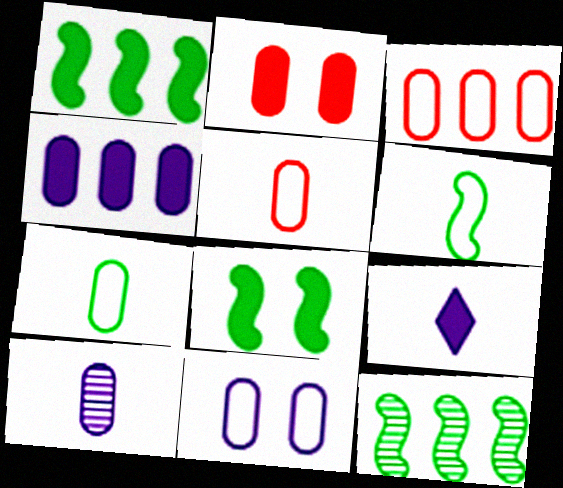[[1, 2, 9], 
[3, 7, 11], 
[4, 10, 11], 
[6, 8, 12]]